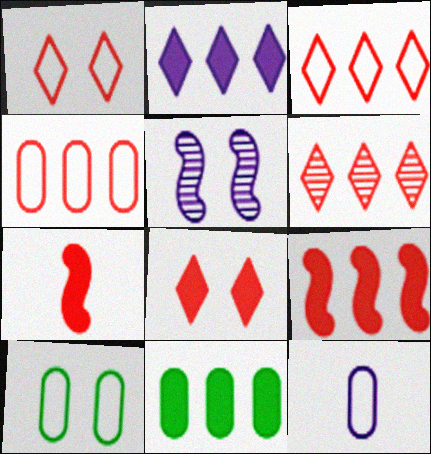[[2, 5, 12], 
[2, 9, 11], 
[4, 6, 9], 
[4, 10, 12], 
[5, 8, 10]]